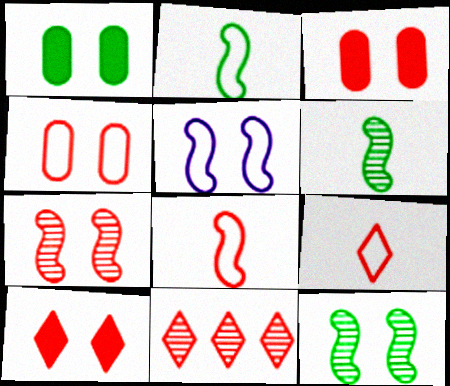[[3, 8, 11], 
[4, 7, 10], 
[9, 10, 11]]